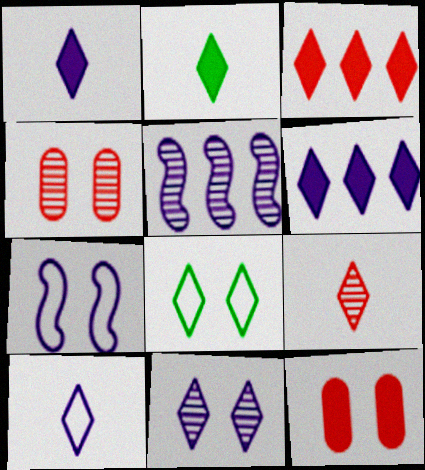[[2, 9, 10], 
[6, 8, 9], 
[6, 10, 11]]